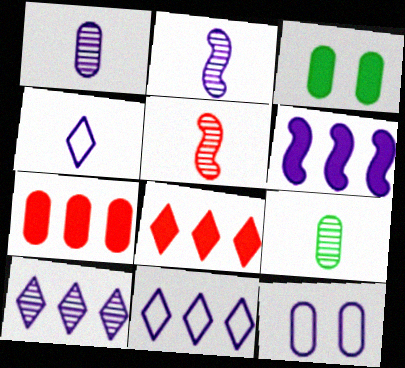[[3, 5, 11], 
[7, 9, 12]]